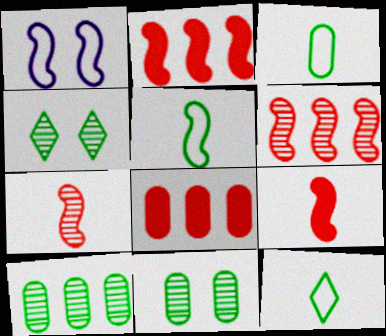[[3, 5, 12]]